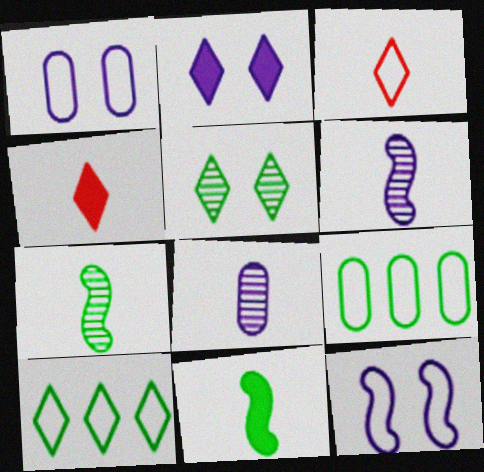[[3, 8, 11], 
[3, 9, 12], 
[5, 9, 11]]